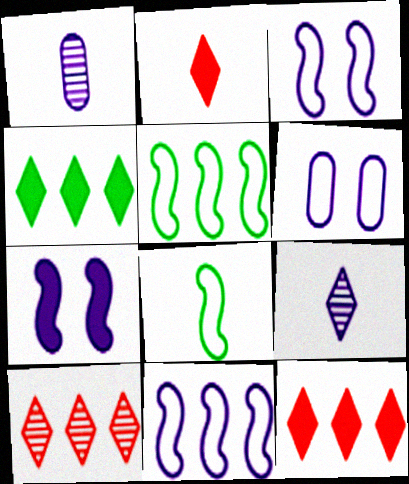[[1, 2, 8]]